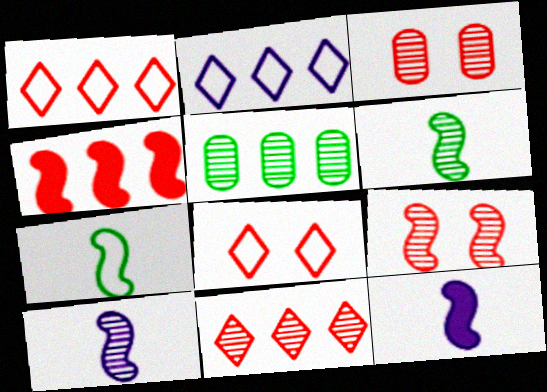[[2, 4, 5], 
[5, 8, 12]]